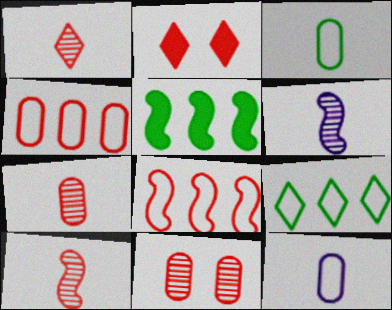[[1, 7, 10], 
[2, 4, 10], 
[2, 7, 8]]